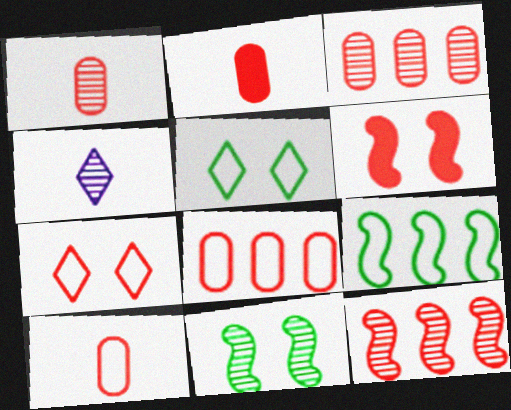[[1, 2, 10], 
[2, 7, 12], 
[3, 4, 11]]